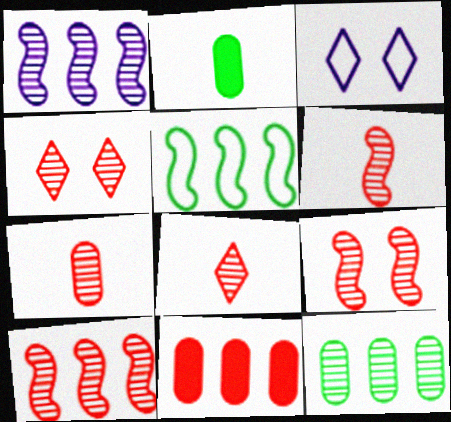[[2, 3, 10], 
[4, 7, 10], 
[6, 7, 8], 
[6, 9, 10]]